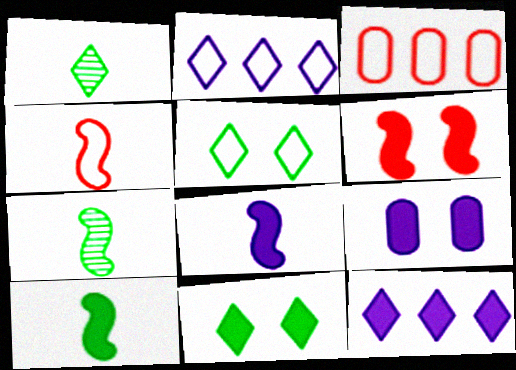[[4, 7, 8], 
[6, 9, 11], 
[8, 9, 12]]